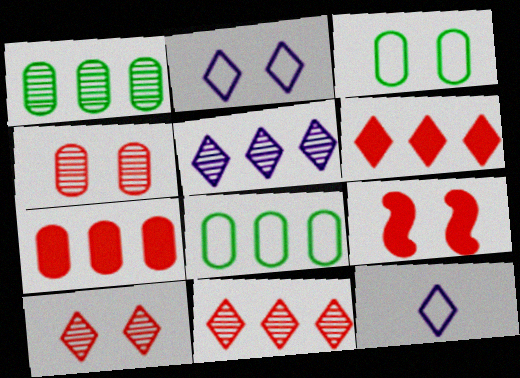[[1, 9, 12]]